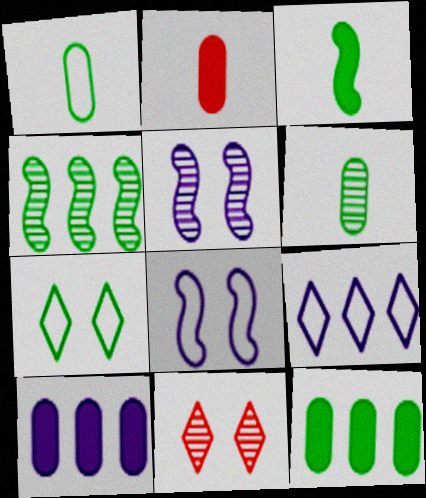[]